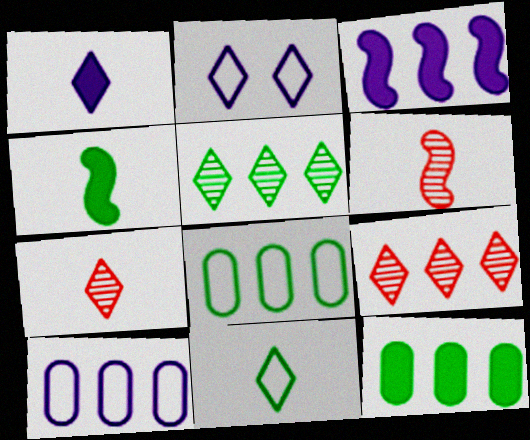[[1, 7, 11], 
[2, 6, 12], 
[3, 8, 9]]